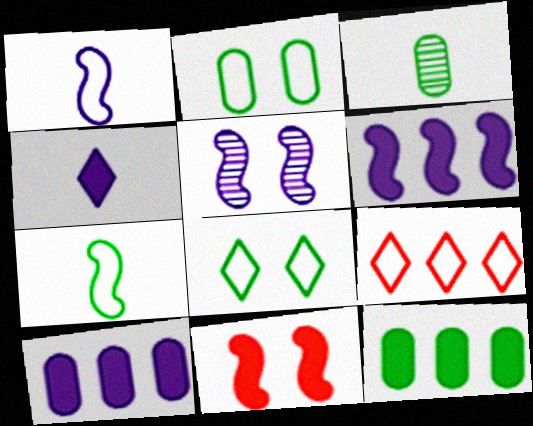[[1, 2, 9], 
[1, 5, 6], 
[2, 3, 12], 
[4, 11, 12]]